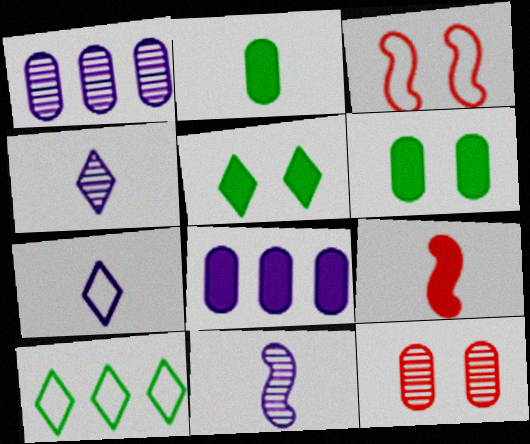[[5, 8, 9]]